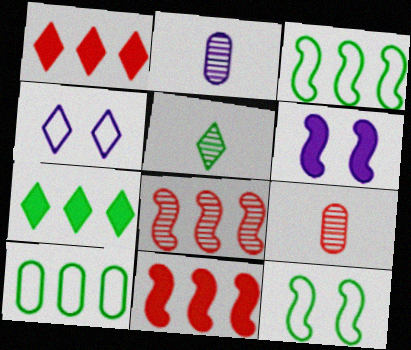[[1, 2, 12], 
[1, 4, 5]]